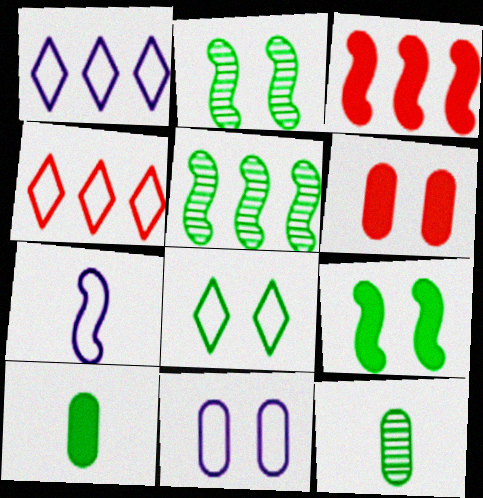[[1, 7, 11], 
[2, 3, 7], 
[5, 8, 10]]